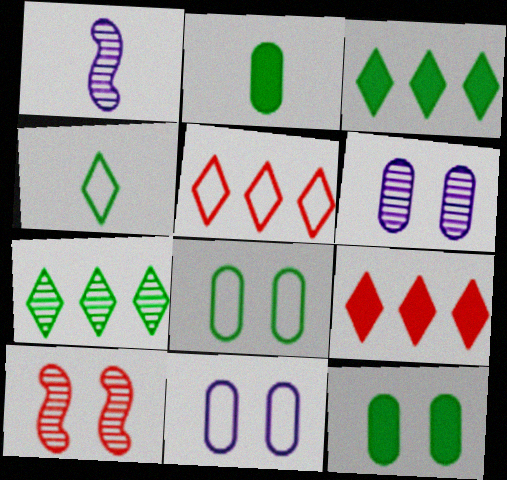[[1, 5, 12], 
[1, 8, 9]]